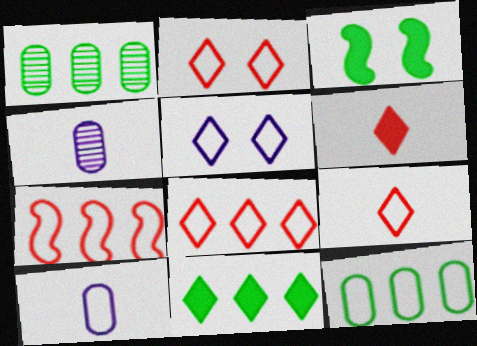[[2, 8, 9], 
[3, 4, 8]]